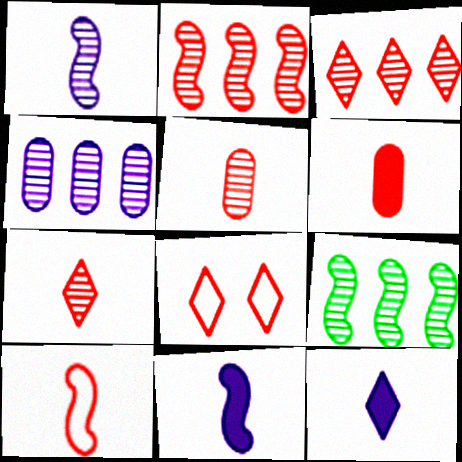[[2, 6, 8], 
[3, 4, 9], 
[6, 7, 10]]